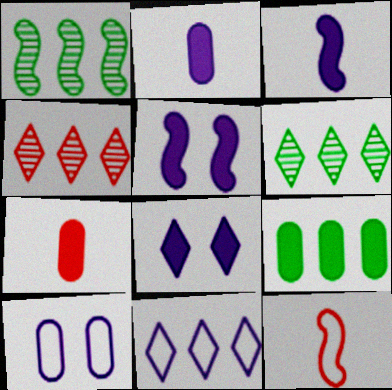[[1, 5, 12]]